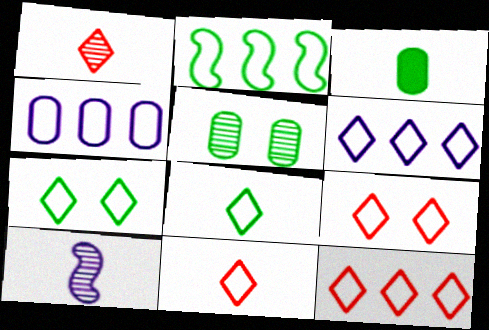[[2, 4, 12], 
[3, 10, 11], 
[6, 7, 11], 
[6, 8, 9], 
[9, 11, 12]]